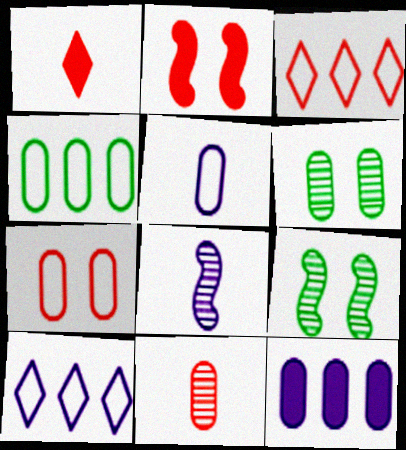[[2, 3, 11], 
[4, 5, 7]]